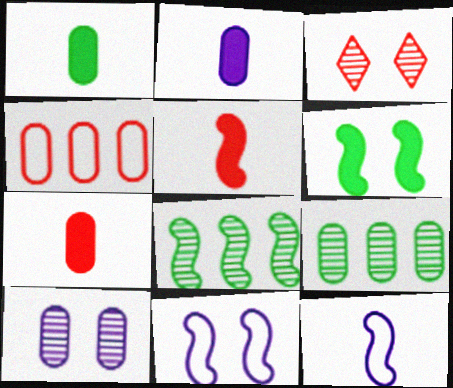[[1, 2, 7], 
[1, 4, 10], 
[3, 4, 5], 
[5, 8, 11]]